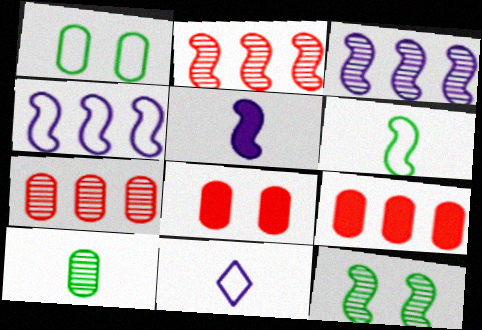[[9, 11, 12]]